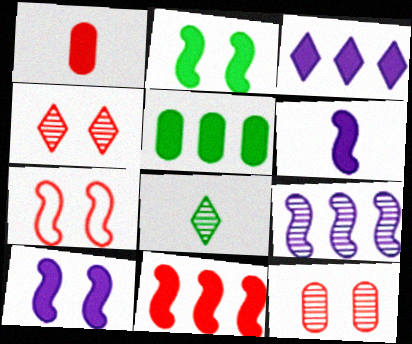[[1, 2, 3], 
[2, 6, 11], 
[3, 5, 11], 
[8, 9, 12]]